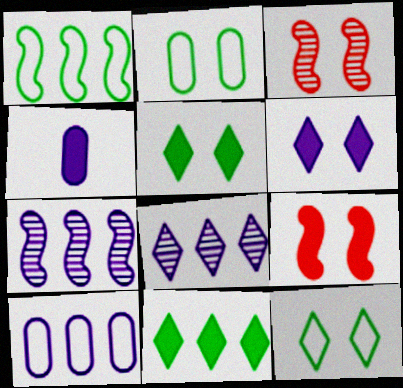[[2, 3, 6], 
[4, 9, 11]]